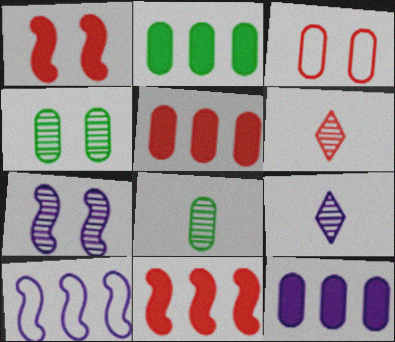[[2, 5, 12], 
[3, 6, 11], 
[3, 8, 12]]